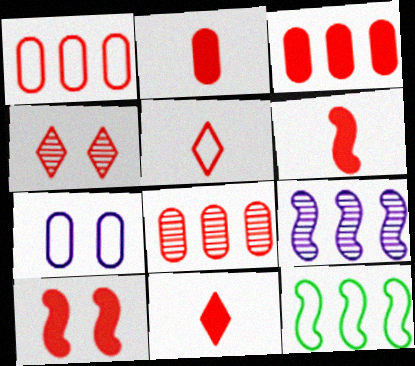[[1, 3, 8], 
[1, 4, 6], 
[2, 6, 11], 
[3, 10, 11], 
[5, 7, 12], 
[5, 8, 10]]